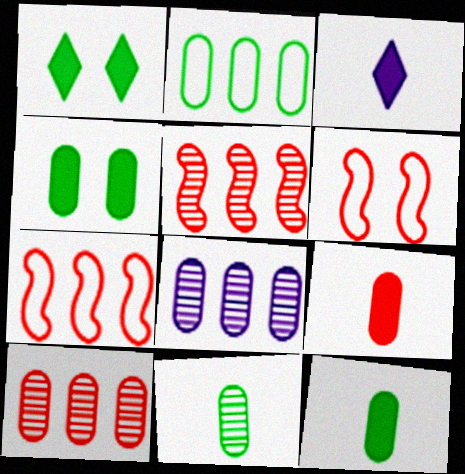[[2, 4, 11]]